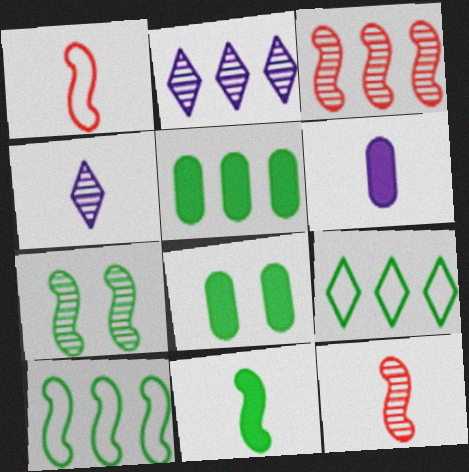[[1, 2, 8], 
[7, 10, 11]]